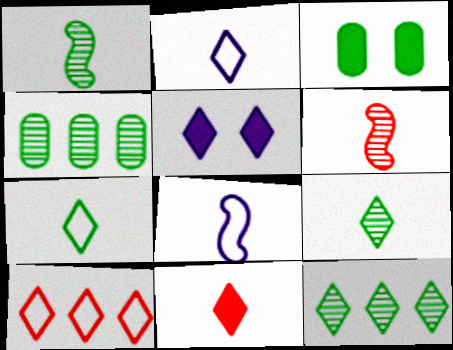[[2, 9, 11], 
[5, 9, 10]]